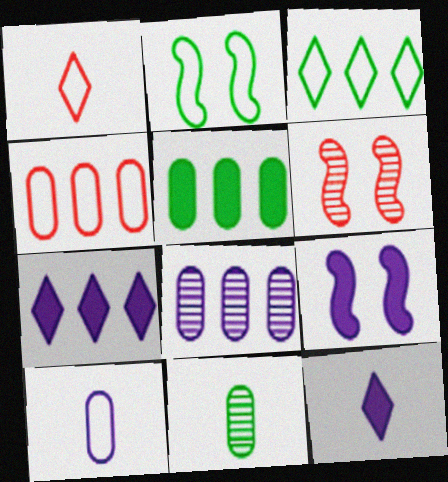[[2, 6, 9], 
[4, 5, 8]]